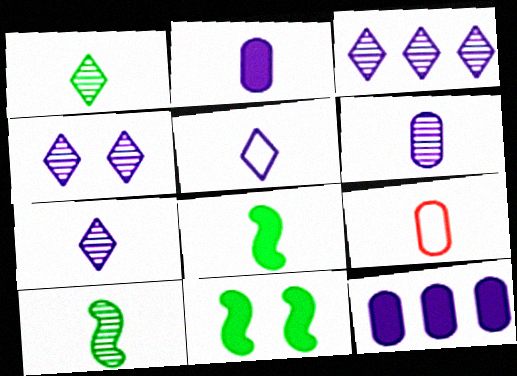[[3, 4, 7], 
[3, 9, 11], 
[7, 8, 9]]